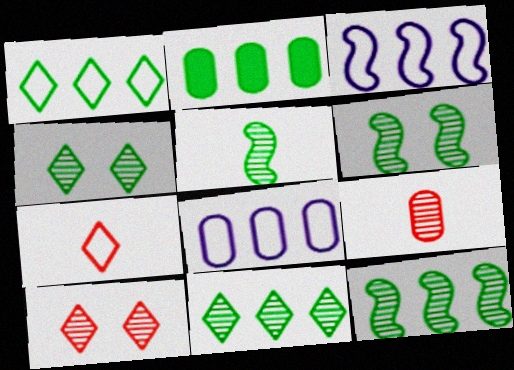[[1, 2, 12], 
[5, 6, 12]]